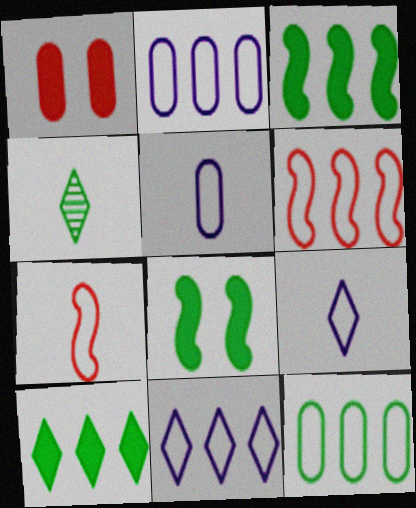[[4, 8, 12], 
[6, 11, 12]]